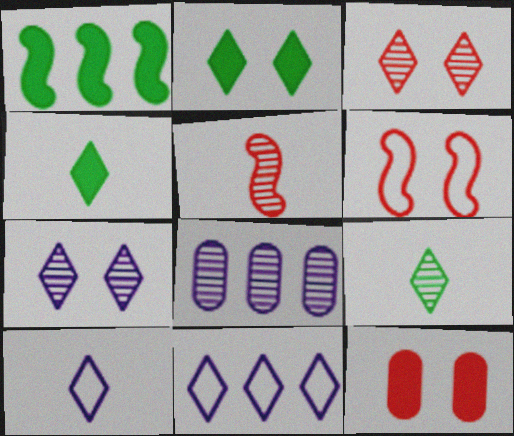[[3, 4, 11], 
[3, 6, 12], 
[4, 6, 8]]